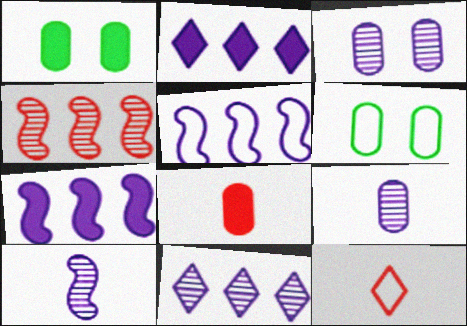[[3, 10, 11], 
[5, 6, 12]]